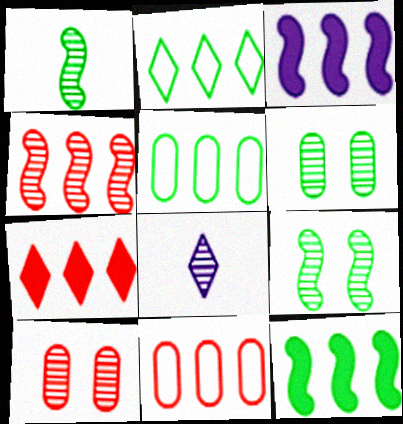[[4, 6, 8], 
[4, 7, 11]]